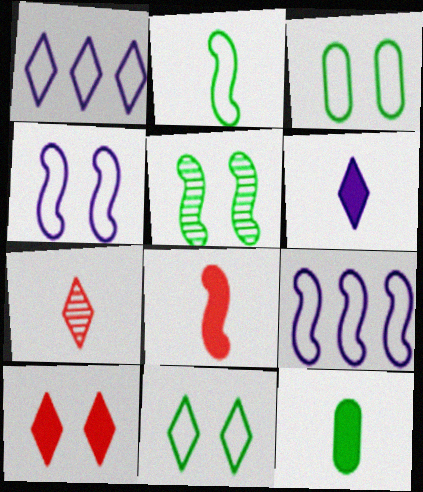[[5, 8, 9], 
[6, 8, 12]]